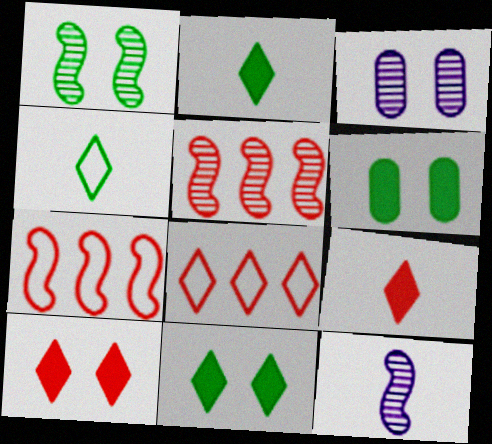[[1, 5, 12], 
[2, 3, 7], 
[6, 8, 12]]